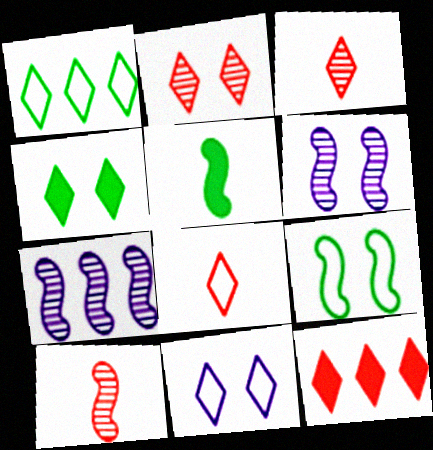[[1, 8, 11], 
[2, 4, 11], 
[2, 8, 12]]